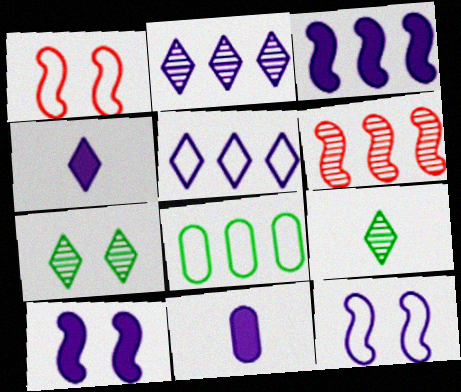[[2, 11, 12]]